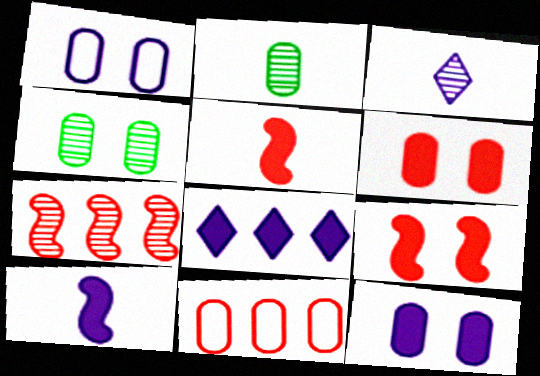[[1, 4, 6], 
[2, 11, 12], 
[3, 4, 7], 
[8, 10, 12]]